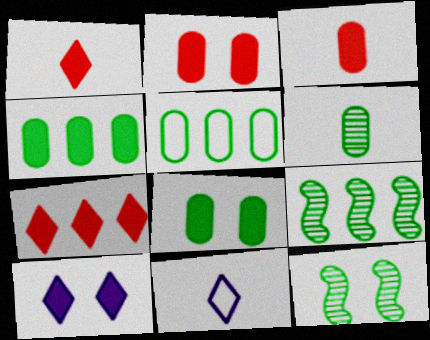[[2, 9, 11], 
[5, 6, 8]]